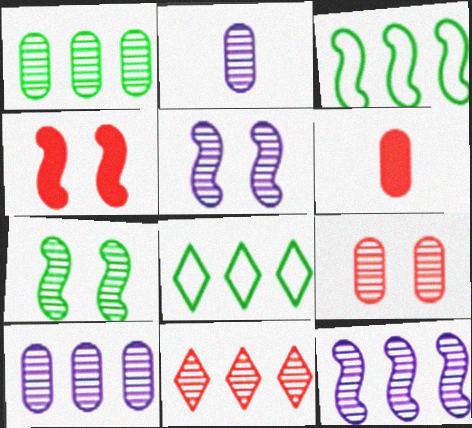[[1, 2, 9], 
[1, 11, 12], 
[2, 4, 8], 
[2, 7, 11], 
[5, 6, 8]]